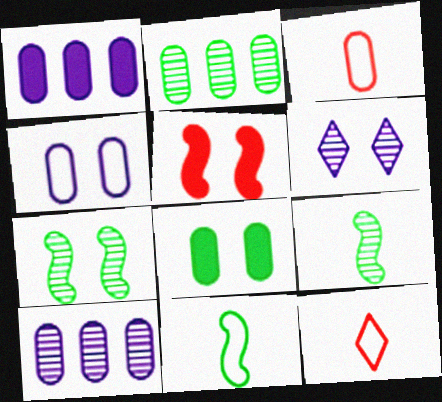[[1, 7, 12], 
[3, 8, 10]]